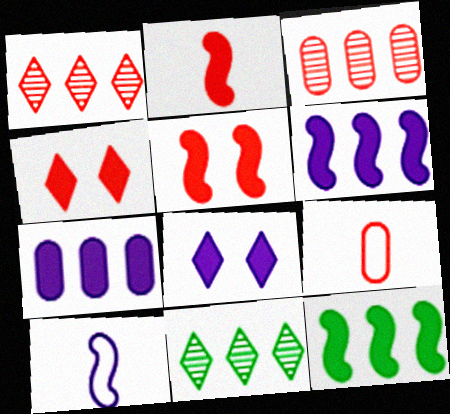[[1, 5, 9]]